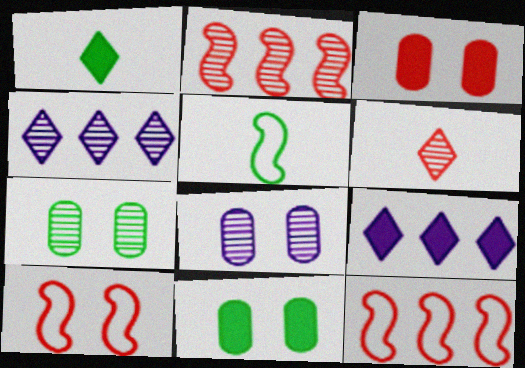[[1, 8, 12], 
[3, 4, 5], 
[3, 6, 12]]